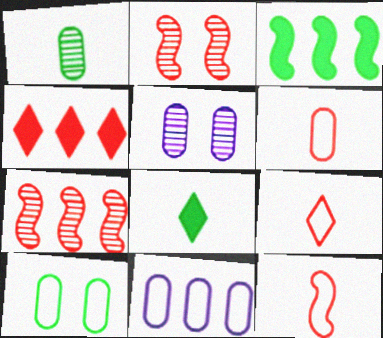[[2, 4, 6], 
[2, 8, 11], 
[3, 5, 9], 
[6, 9, 12], 
[6, 10, 11]]